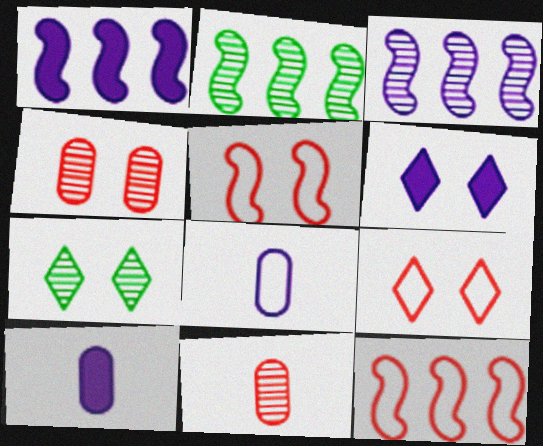[[1, 2, 12], 
[1, 6, 10], 
[2, 9, 10], 
[3, 6, 8], 
[3, 7, 11], 
[6, 7, 9], 
[7, 10, 12]]